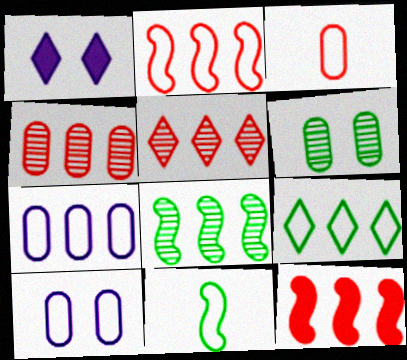[[1, 3, 8], 
[1, 4, 11], 
[2, 7, 9]]